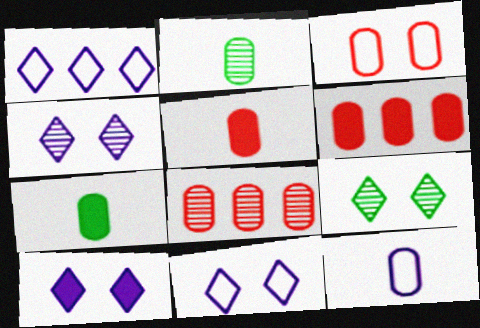[[2, 5, 12], 
[3, 5, 8], 
[4, 10, 11]]